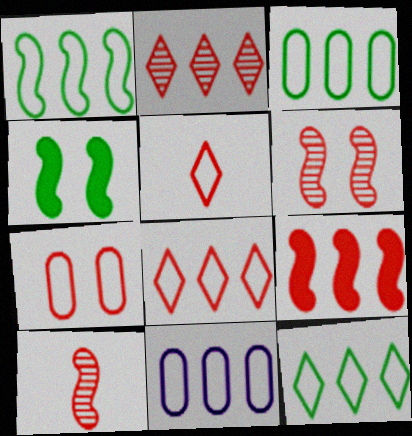[[1, 3, 12], 
[1, 8, 11]]